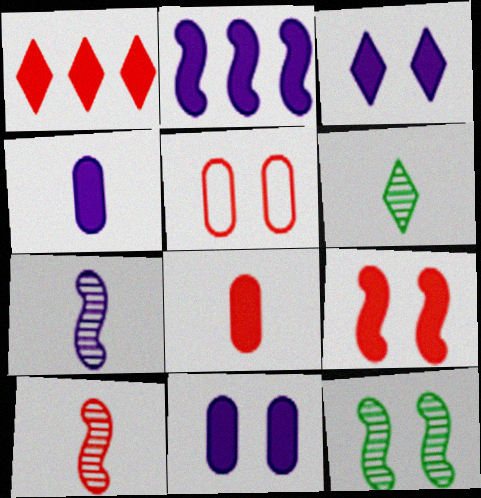[[1, 5, 10], 
[1, 8, 9], 
[2, 3, 4], 
[2, 5, 6], 
[3, 5, 12]]